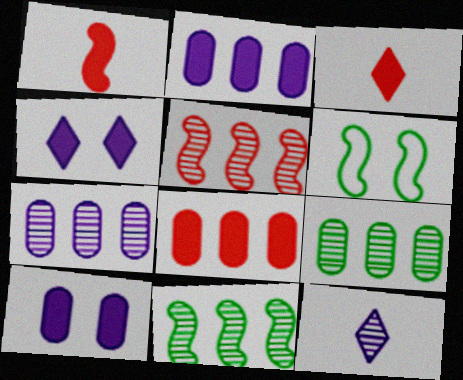[[3, 6, 7], 
[6, 8, 12]]